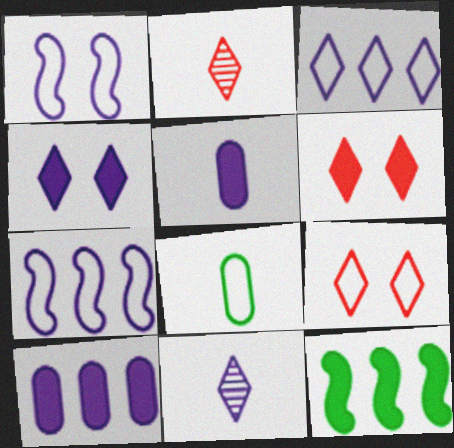[[1, 10, 11], 
[3, 4, 11], 
[5, 6, 12], 
[7, 8, 9]]